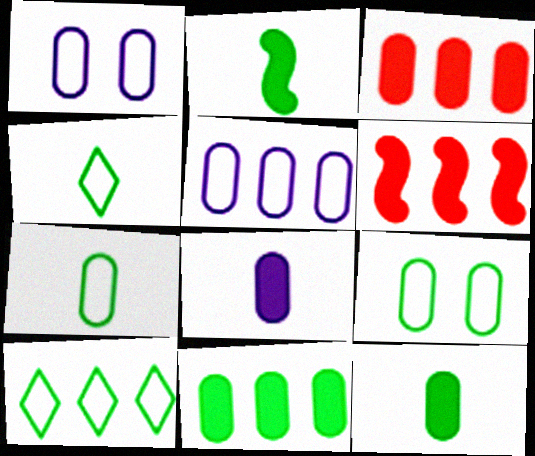[]